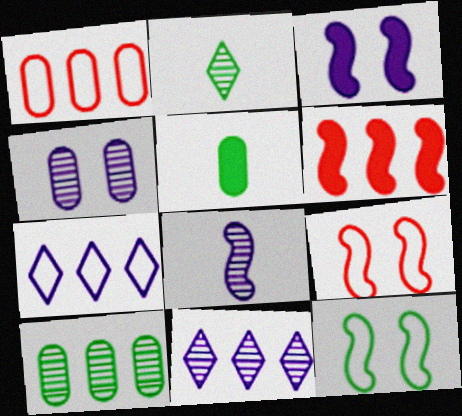[[1, 2, 3], 
[1, 4, 5], 
[4, 8, 11], 
[5, 9, 11], 
[6, 7, 10], 
[6, 8, 12]]